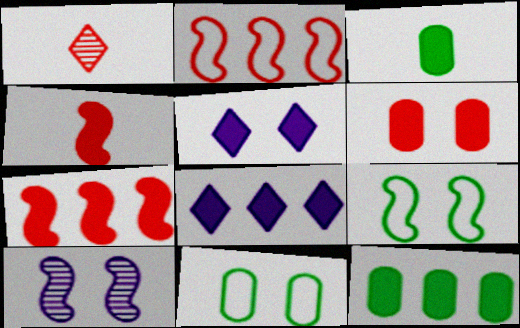[[1, 2, 6], 
[3, 5, 7], 
[4, 5, 12], 
[7, 8, 12]]